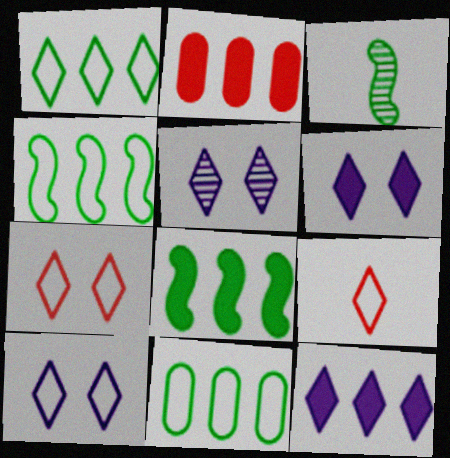[[1, 4, 11], 
[1, 9, 10], 
[2, 3, 10], 
[2, 8, 12], 
[5, 6, 10]]